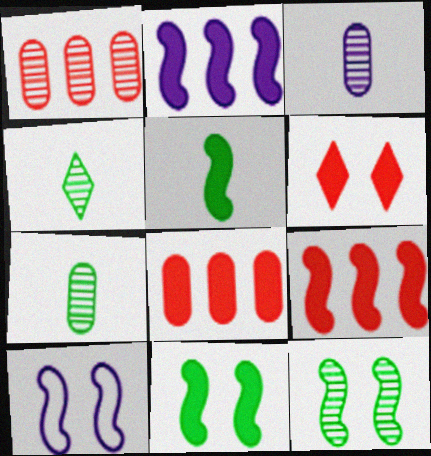[[4, 8, 10]]